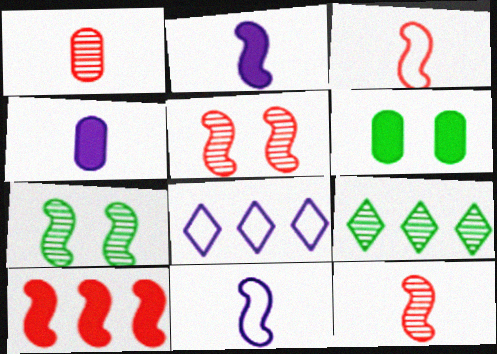[[3, 5, 10], 
[6, 8, 12], 
[7, 10, 11]]